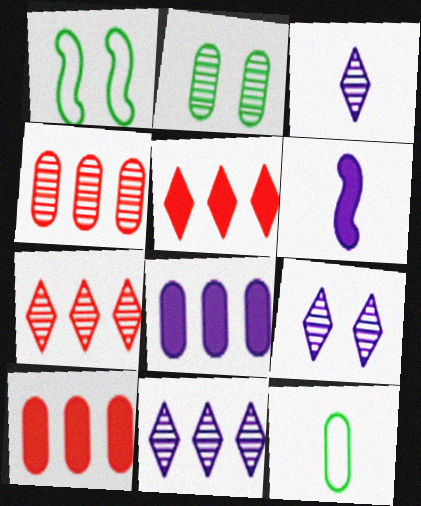[[1, 3, 10], 
[3, 9, 11]]